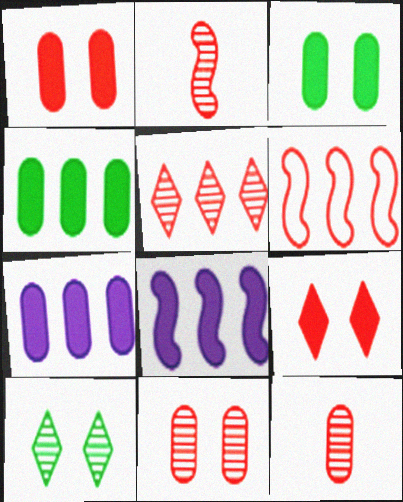[[2, 5, 11], 
[6, 9, 12]]